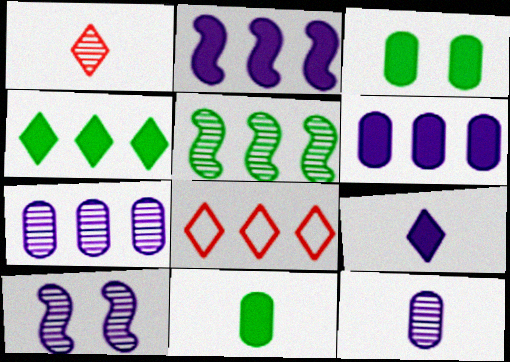[[5, 6, 8], 
[8, 10, 11]]